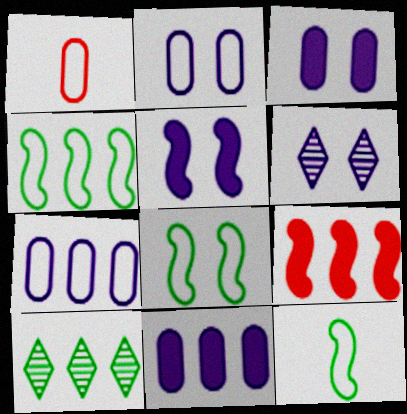[[1, 5, 10], 
[2, 5, 6], 
[4, 8, 12], 
[7, 9, 10]]